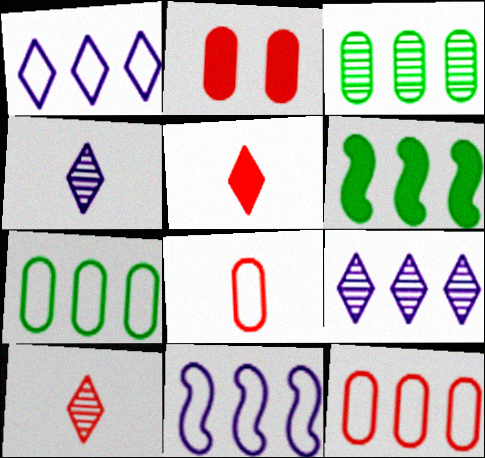[[6, 9, 12]]